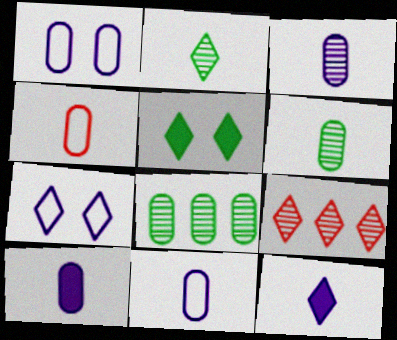[[3, 10, 11], 
[4, 6, 10]]